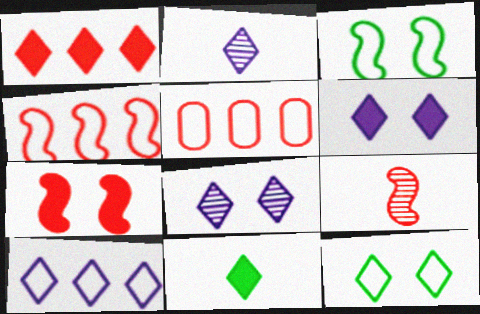[[1, 2, 12], 
[1, 6, 11], 
[2, 6, 10], 
[4, 7, 9]]